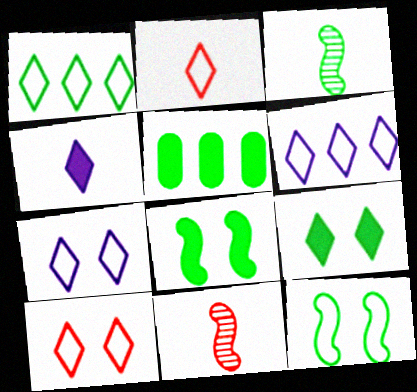[[1, 2, 7], 
[5, 7, 11]]